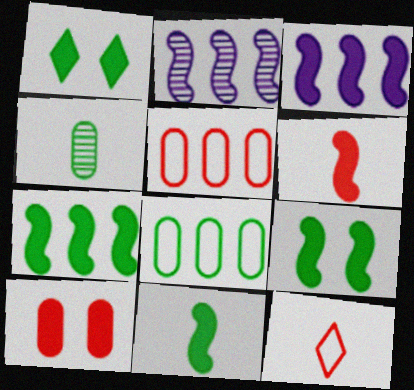[[3, 6, 9], 
[7, 9, 11]]